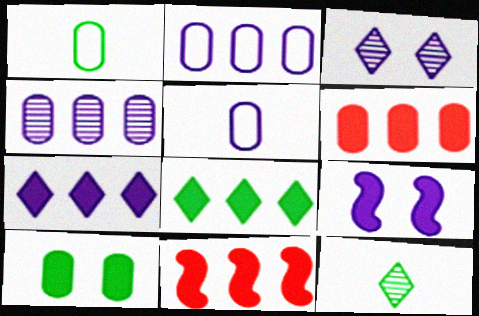[[1, 3, 11]]